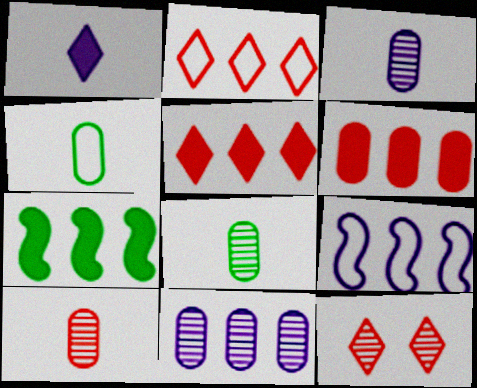[[2, 7, 11], 
[3, 8, 10]]